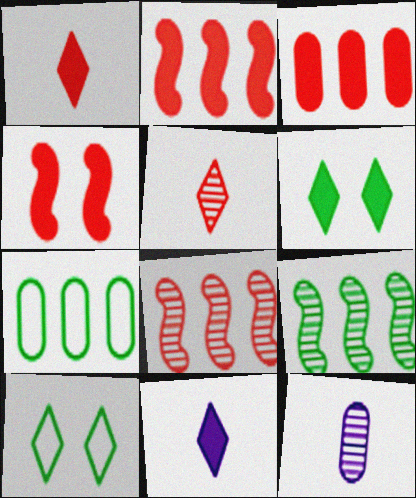[[1, 3, 4], 
[2, 10, 12]]